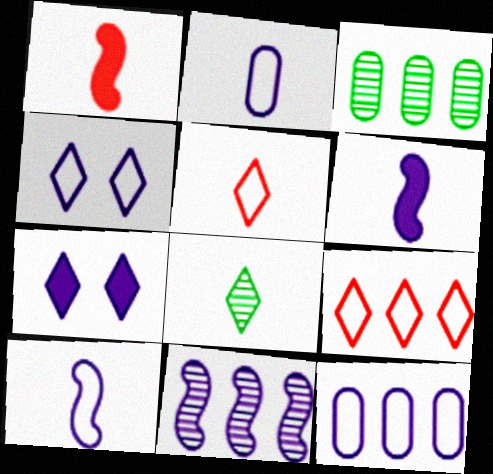[[1, 2, 8], 
[1, 3, 4], 
[2, 7, 11], 
[4, 10, 12], 
[7, 8, 9]]